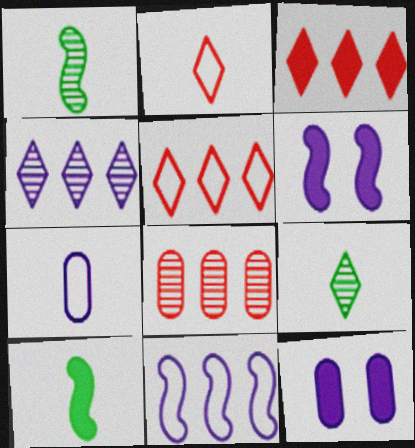[[1, 5, 12], 
[3, 10, 12], 
[4, 6, 7]]